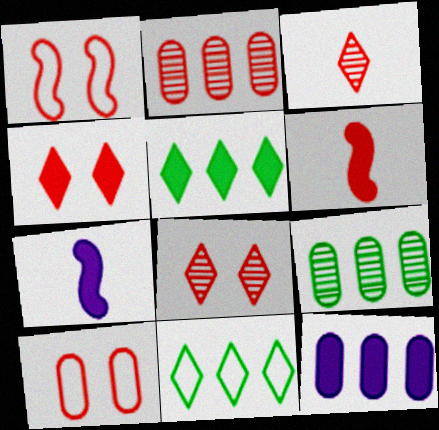[]